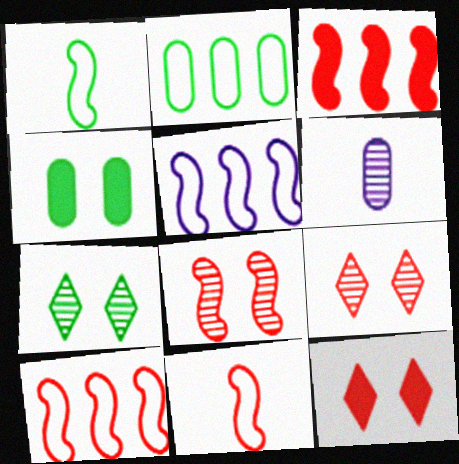[[3, 8, 11]]